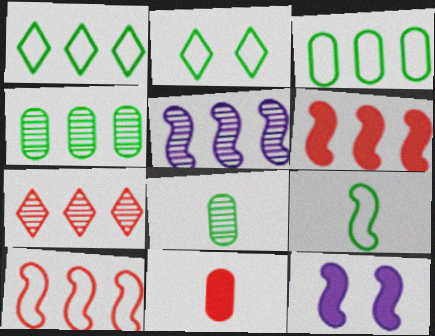[[2, 3, 9], 
[2, 5, 11], 
[4, 5, 7]]